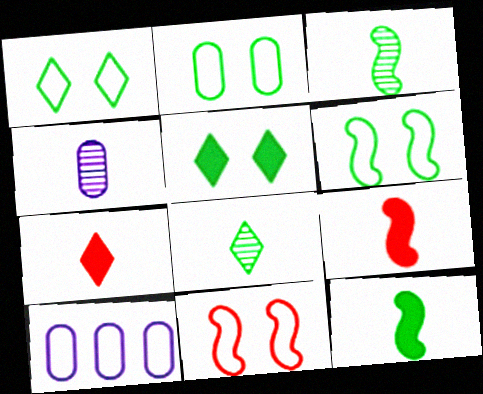[[1, 2, 6]]